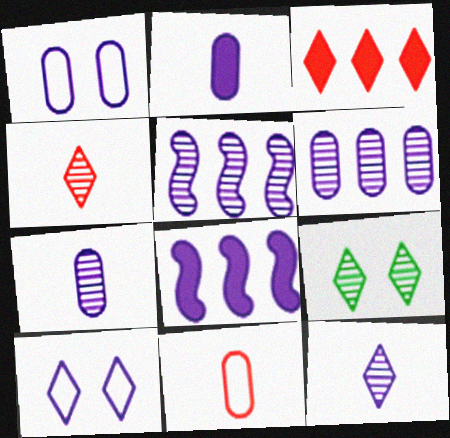[[1, 2, 6], 
[1, 8, 12], 
[2, 5, 10], 
[7, 8, 10], 
[8, 9, 11]]